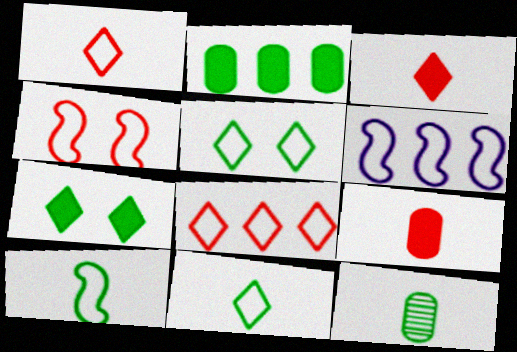[[4, 6, 10]]